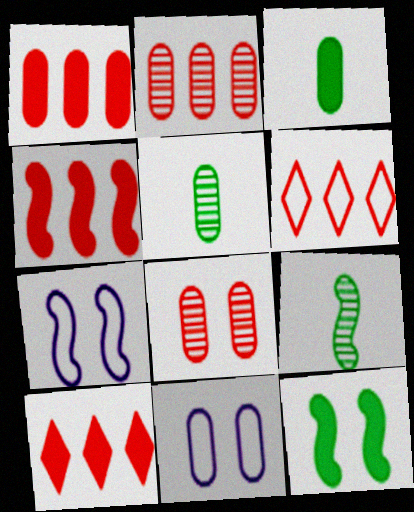[[1, 4, 10], 
[1, 5, 11], 
[2, 3, 11], 
[2, 4, 6], 
[4, 7, 9], 
[5, 7, 10], 
[9, 10, 11]]